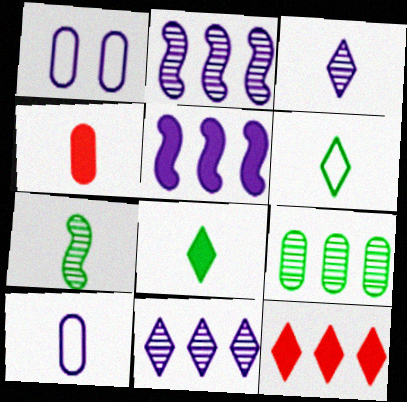[[1, 3, 5], 
[1, 4, 9], 
[1, 7, 12]]